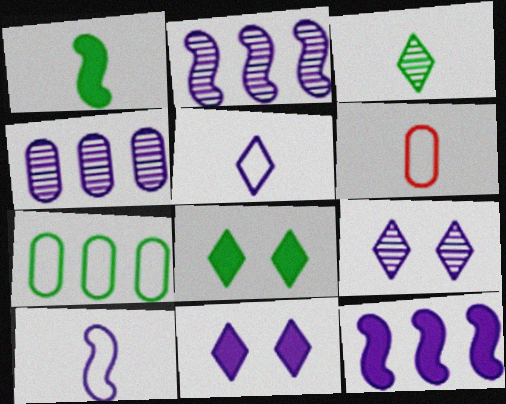[[2, 6, 8], 
[4, 10, 11]]